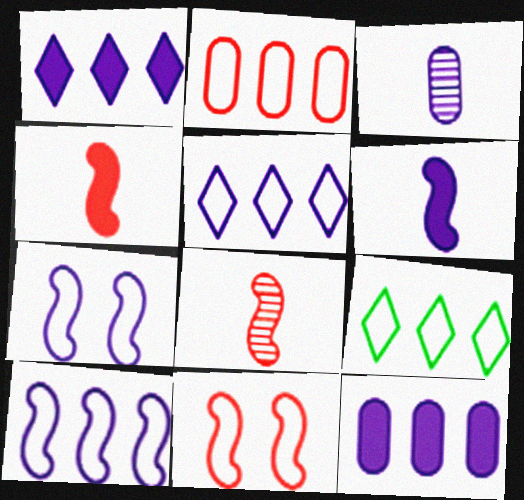[[1, 3, 7], 
[2, 9, 10]]